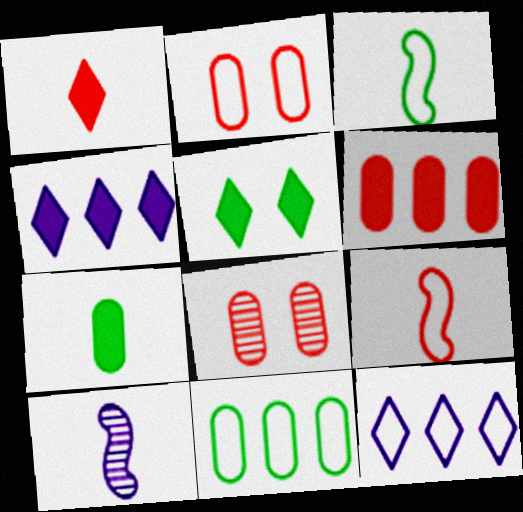[[1, 4, 5], 
[2, 3, 12], 
[3, 4, 8]]